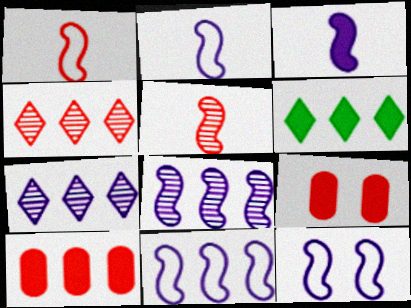[[1, 4, 9], 
[2, 11, 12], 
[3, 6, 9], 
[3, 8, 12]]